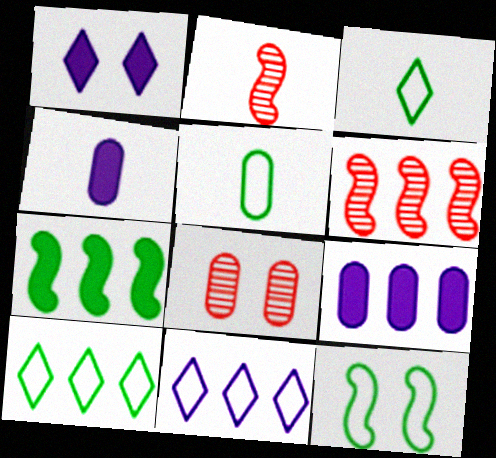[[1, 5, 6], 
[1, 8, 12], 
[2, 3, 4], 
[5, 8, 9], 
[5, 10, 12], 
[6, 9, 10]]